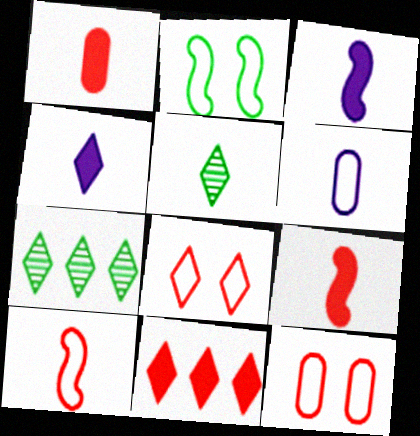[[3, 7, 12], 
[4, 7, 8], 
[5, 6, 9]]